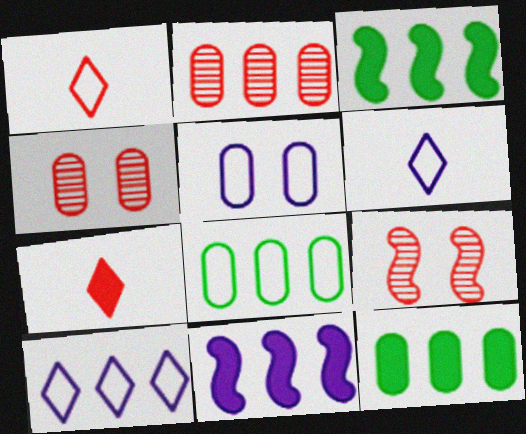[[2, 3, 10], 
[3, 4, 6], 
[6, 9, 12]]